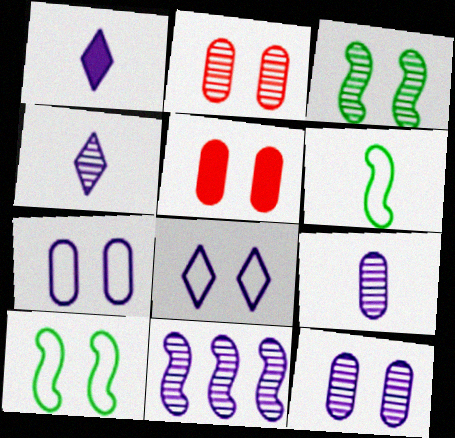[[1, 7, 11], 
[3, 5, 8], 
[4, 11, 12]]